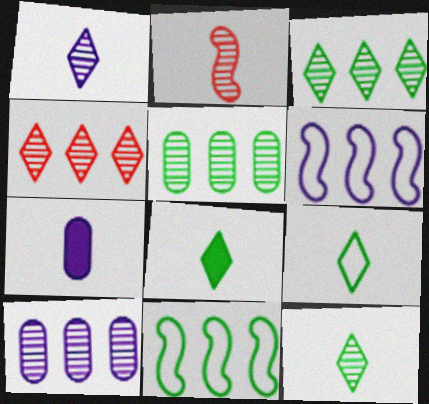[[2, 7, 9], 
[8, 9, 12]]